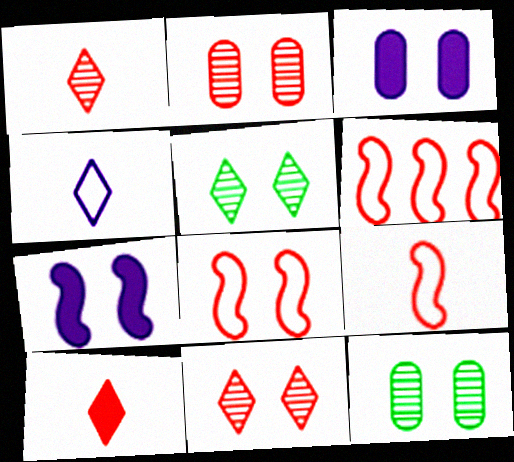[[2, 6, 10], 
[3, 5, 8], 
[6, 8, 9]]